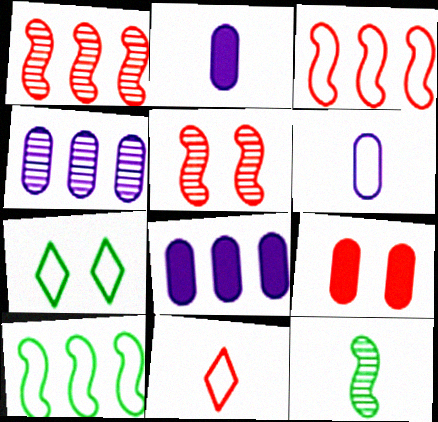[[1, 2, 7], 
[1, 9, 11], 
[2, 11, 12], 
[3, 6, 7]]